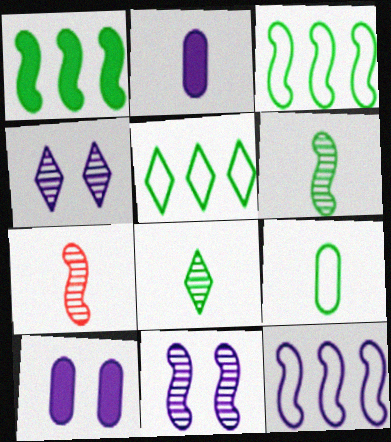[[2, 4, 12], 
[5, 7, 10]]